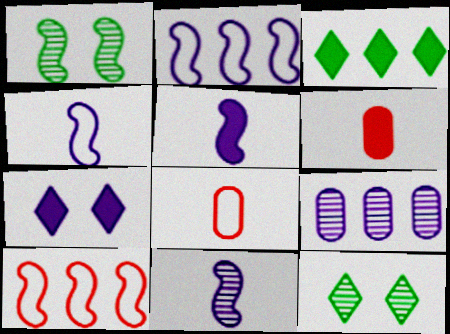[[1, 5, 10], 
[2, 6, 12], 
[3, 9, 10], 
[4, 5, 11], 
[4, 7, 9]]